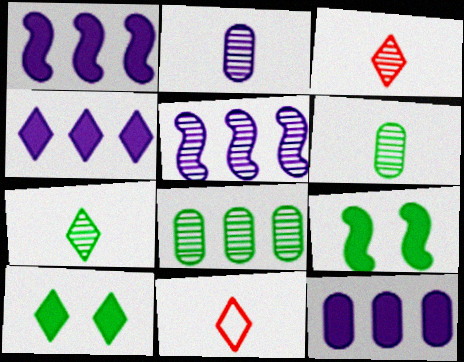[[1, 4, 12]]